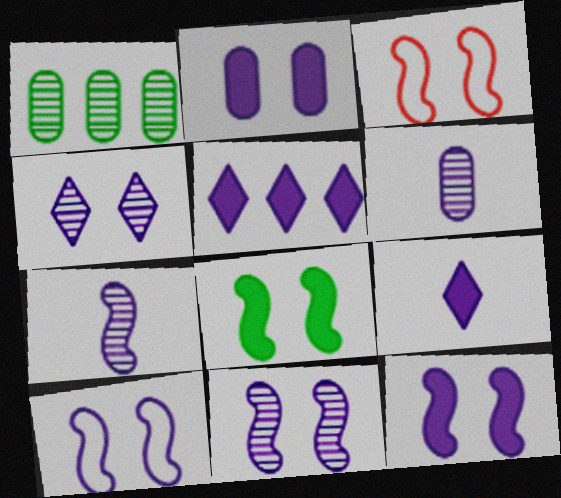[[1, 3, 9], 
[2, 4, 10], 
[3, 8, 11], 
[5, 6, 10], 
[10, 11, 12]]